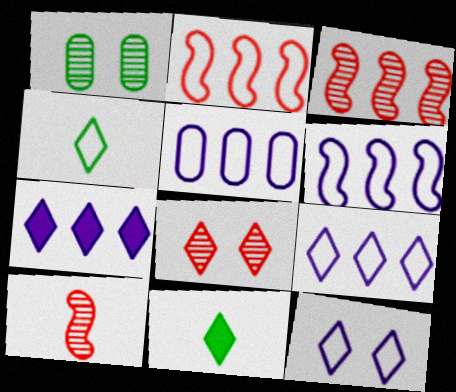[[4, 7, 8], 
[5, 6, 9], 
[8, 9, 11]]